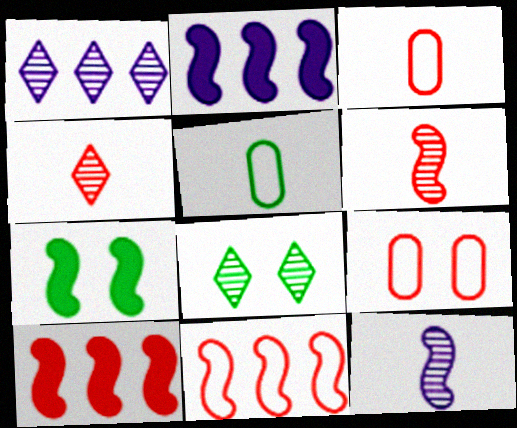[[1, 3, 7], 
[1, 4, 8], 
[2, 3, 8], 
[4, 9, 10], 
[7, 11, 12]]